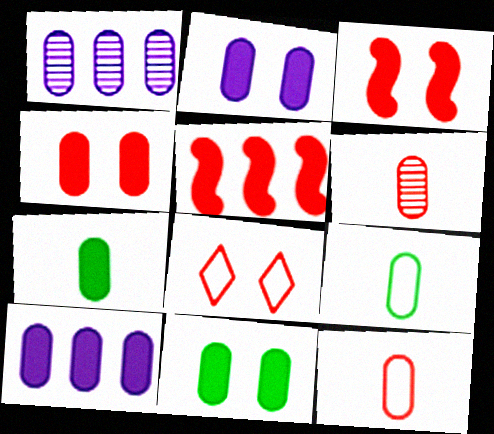[[1, 4, 9], 
[1, 11, 12], 
[2, 4, 11], 
[4, 7, 10], 
[5, 6, 8]]